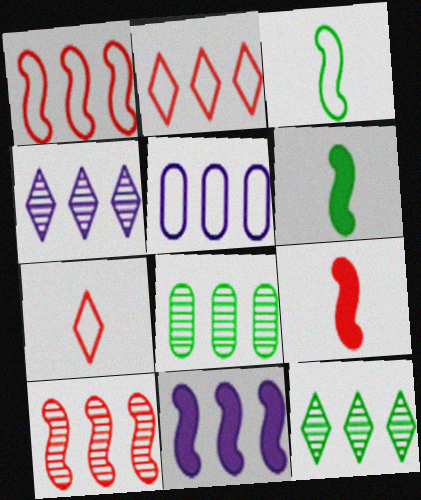[[2, 8, 11], 
[4, 5, 11], 
[4, 8, 10]]